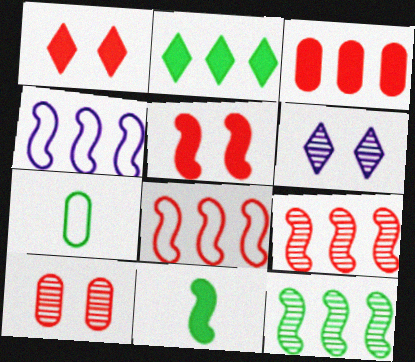[]